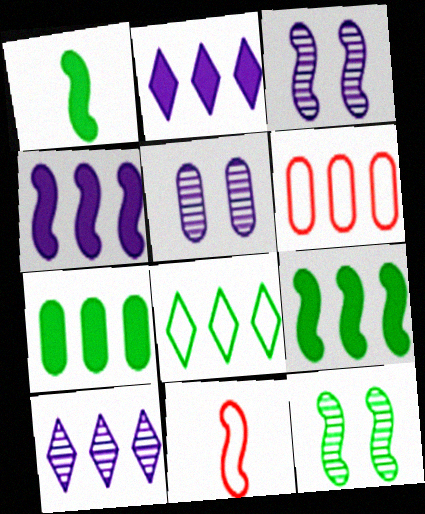[[3, 9, 11], 
[4, 11, 12], 
[6, 9, 10]]